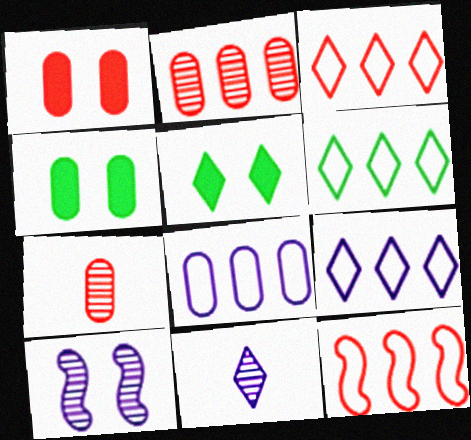[[3, 5, 11], 
[3, 6, 9], 
[4, 7, 8], 
[4, 11, 12], 
[6, 8, 12]]